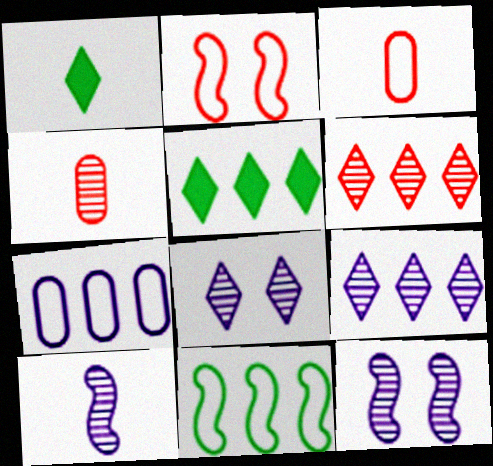[[1, 3, 10], 
[3, 5, 12]]